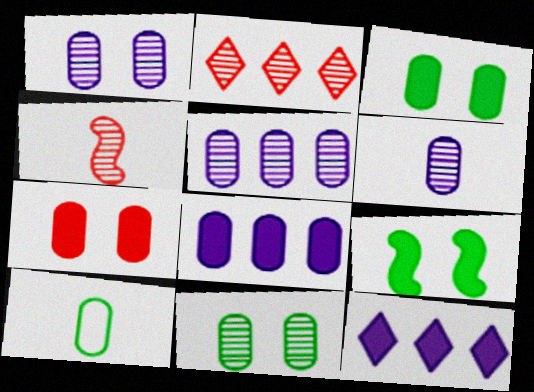[[1, 5, 6], 
[5, 7, 10]]